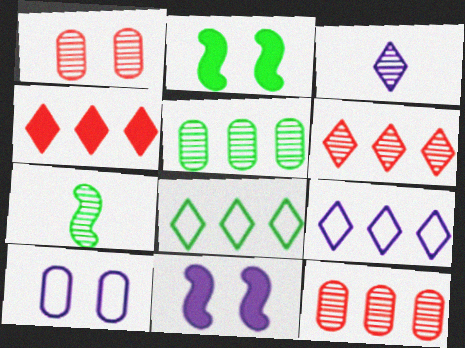[[4, 7, 10]]